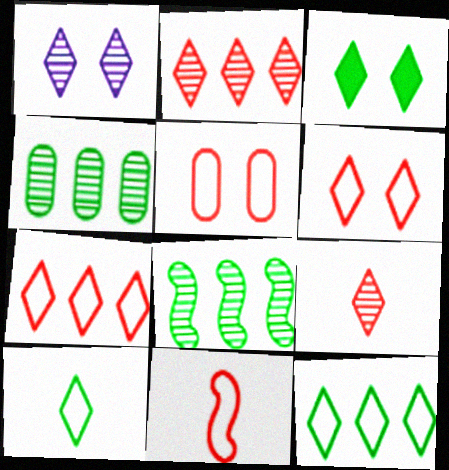[[1, 3, 6], 
[5, 7, 11]]